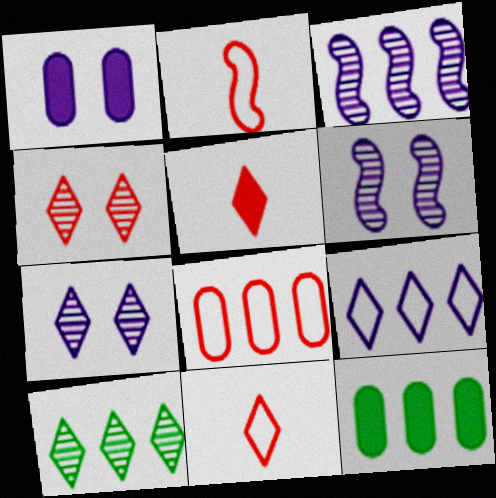[[1, 2, 10], 
[2, 7, 12], 
[6, 11, 12]]